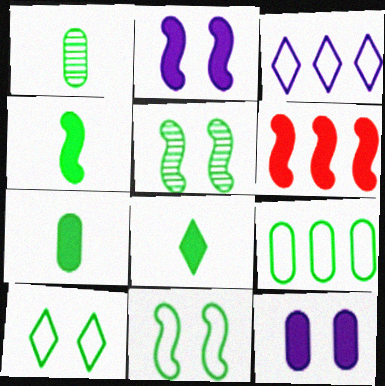[[2, 4, 6], 
[4, 7, 8], 
[5, 8, 9], 
[6, 8, 12]]